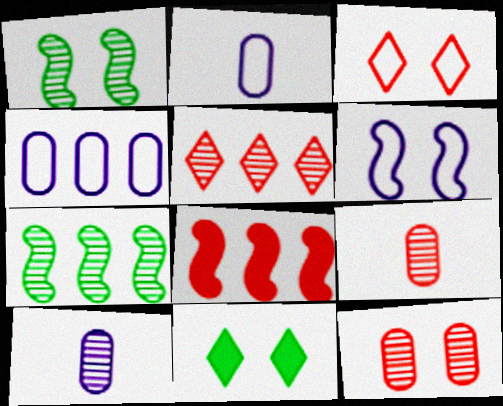[[1, 5, 10], 
[3, 8, 9], 
[6, 11, 12]]